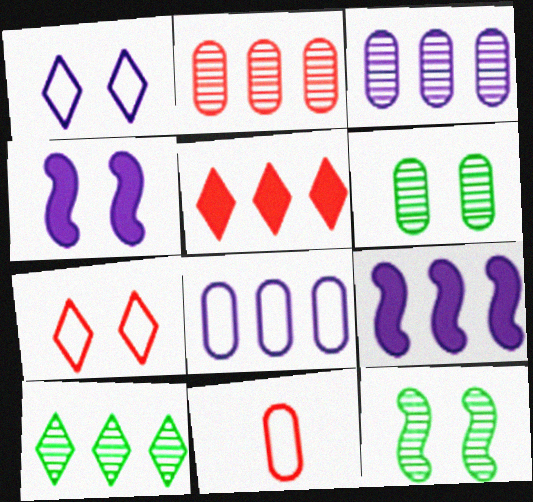[[4, 6, 7], 
[4, 10, 11]]